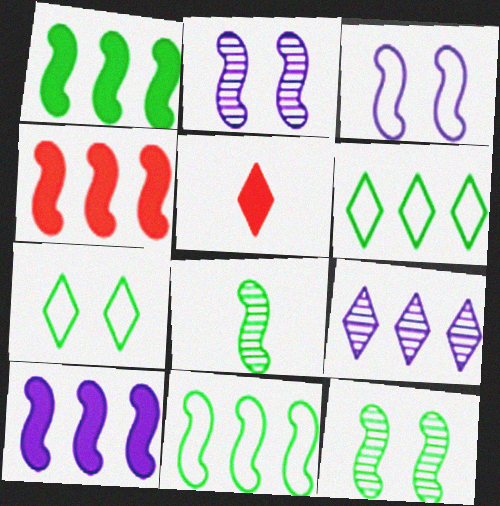[[1, 4, 10], 
[3, 4, 8], 
[5, 7, 9]]